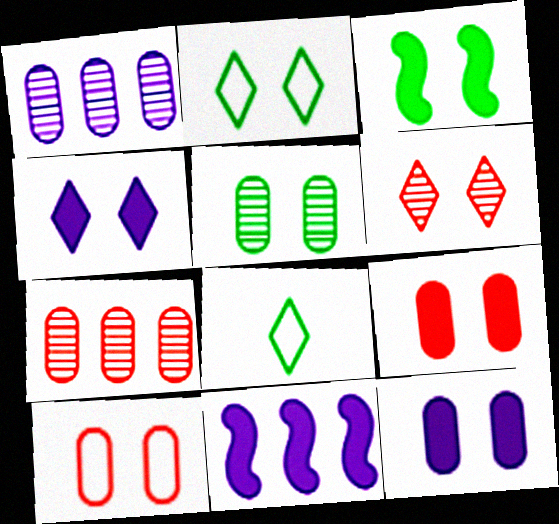[[2, 3, 5], 
[2, 4, 6], 
[3, 4, 9], 
[5, 10, 12]]